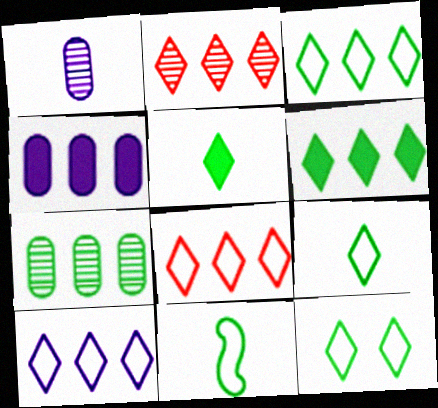[[2, 6, 10], 
[3, 8, 10], 
[3, 9, 12]]